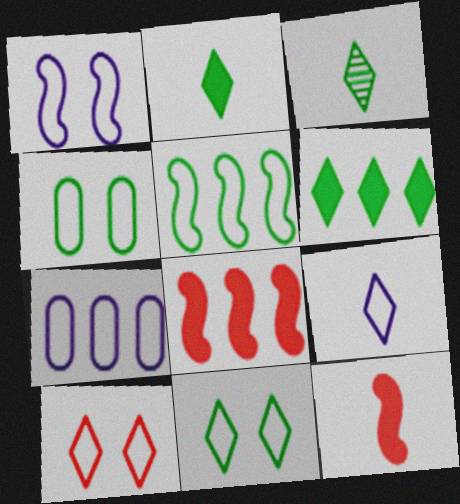[[1, 4, 10], 
[1, 7, 9], 
[3, 6, 11]]